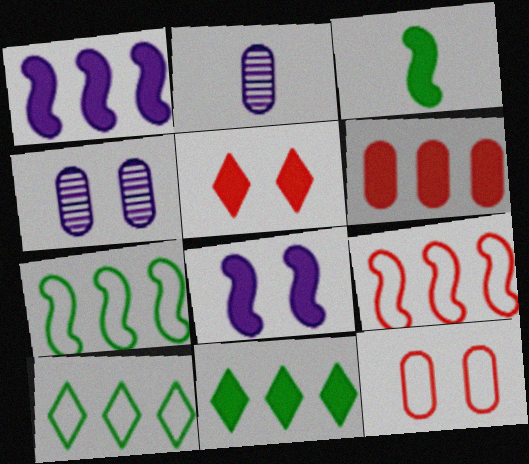[[1, 6, 11], 
[2, 5, 7]]